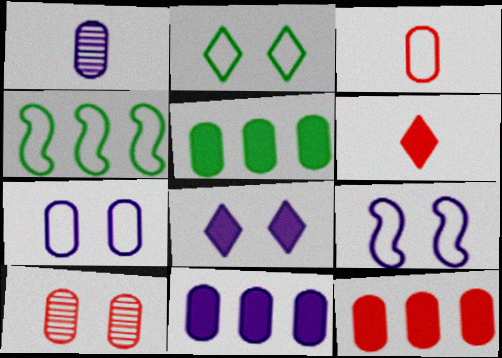[[1, 7, 11], 
[3, 10, 12], 
[5, 11, 12]]